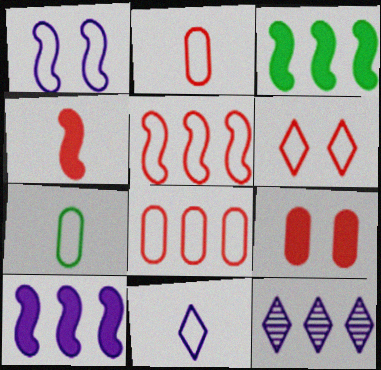[[2, 5, 6], 
[3, 8, 12]]